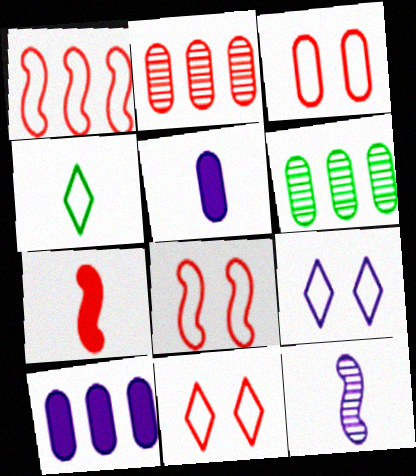[[2, 7, 11], 
[3, 5, 6], 
[3, 8, 11], 
[6, 7, 9], 
[9, 10, 12]]